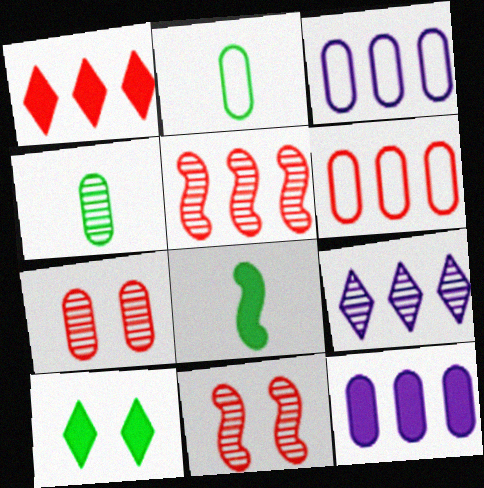[[1, 5, 6], 
[2, 7, 12], 
[4, 9, 11]]